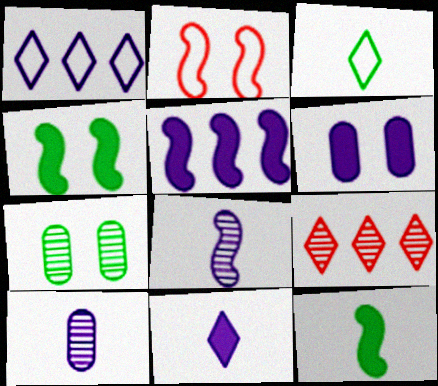[[1, 6, 8], 
[5, 6, 11], 
[7, 8, 9]]